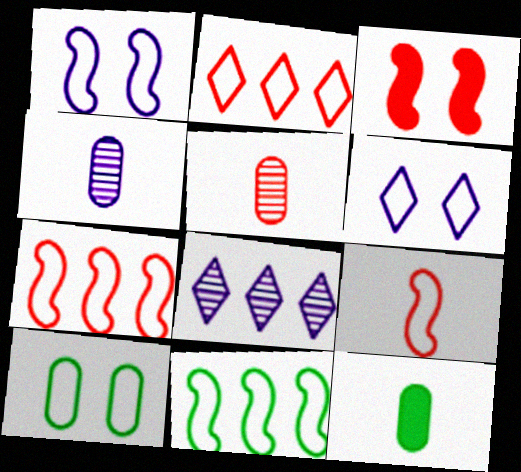[[1, 9, 11], 
[2, 3, 5]]